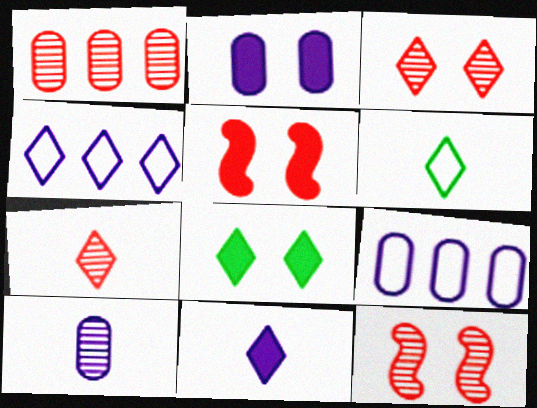[[1, 7, 12], 
[2, 5, 8], 
[2, 9, 10], 
[4, 7, 8], 
[6, 7, 11]]